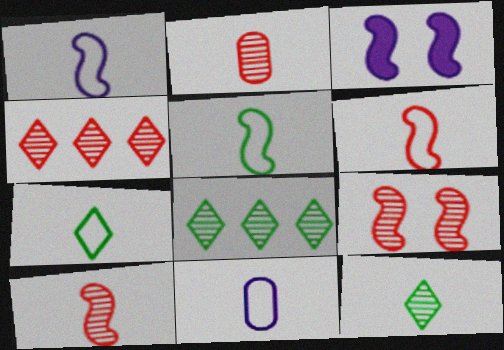[[1, 5, 6], 
[2, 4, 9], 
[6, 7, 11]]